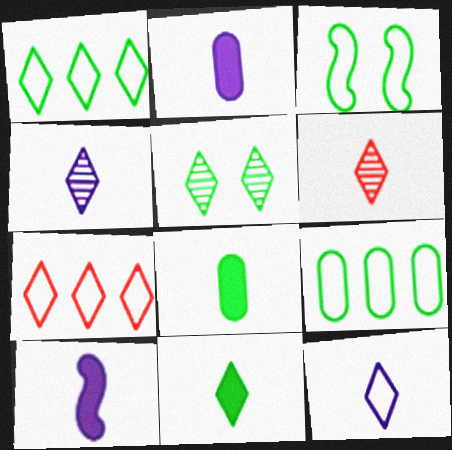[[1, 5, 11], 
[6, 11, 12]]